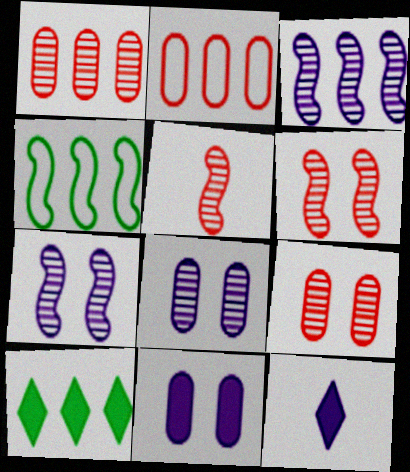[[2, 3, 10], 
[4, 9, 12]]